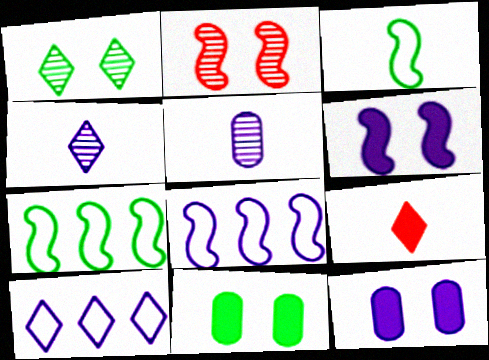[[1, 9, 10], 
[3, 5, 9], 
[4, 8, 12], 
[5, 6, 10]]